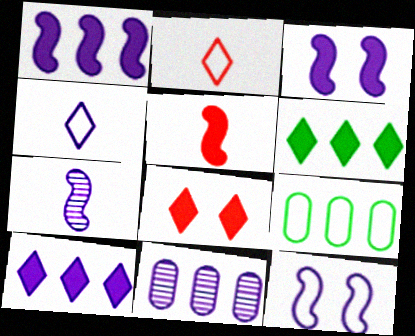[[1, 7, 12], 
[2, 9, 12], 
[3, 4, 11], 
[7, 8, 9]]